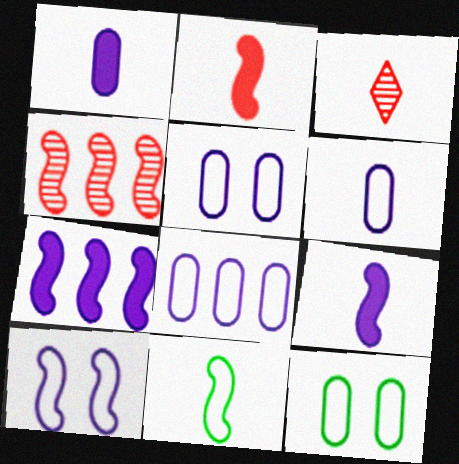[[1, 3, 11], 
[3, 7, 12], 
[5, 6, 8]]